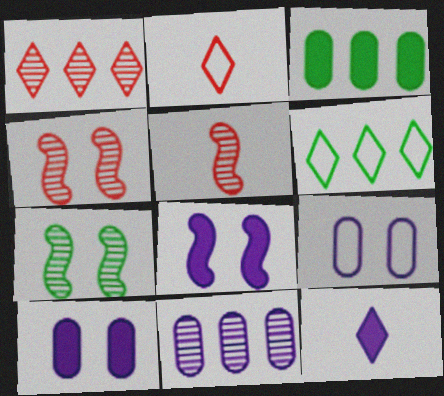[[5, 6, 10]]